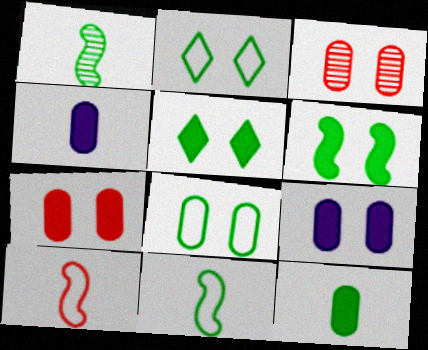[[3, 8, 9]]